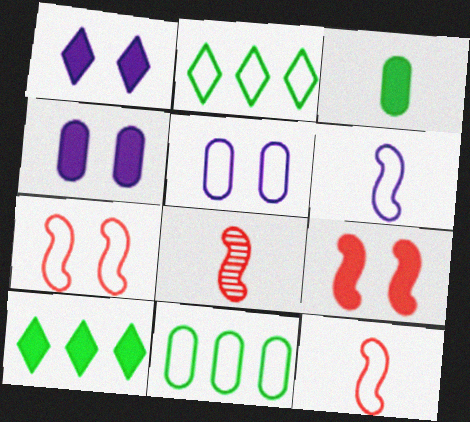[[1, 8, 11], 
[2, 4, 8], 
[2, 5, 12], 
[5, 8, 10]]